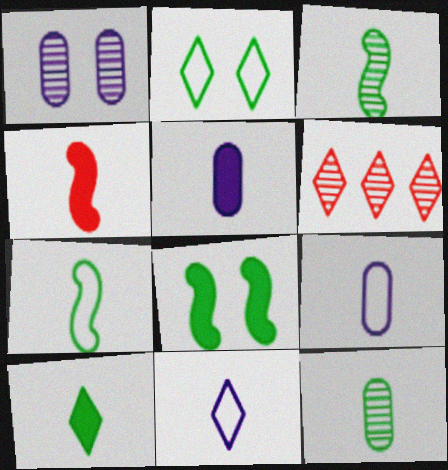[[1, 3, 6], 
[4, 5, 10], 
[4, 11, 12], 
[6, 8, 9], 
[7, 10, 12]]